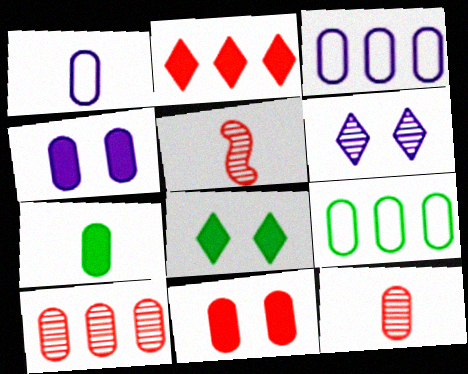[[1, 7, 12], 
[3, 5, 8], 
[4, 9, 12]]